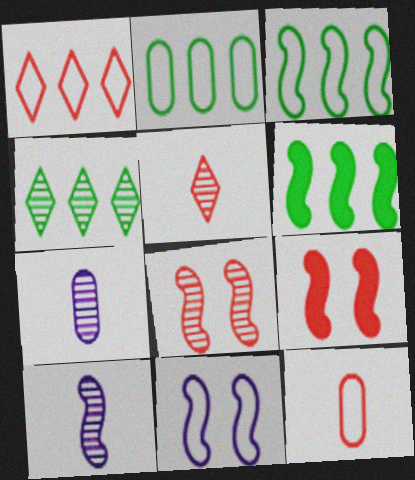[[2, 4, 6], 
[3, 9, 10], 
[4, 7, 8]]